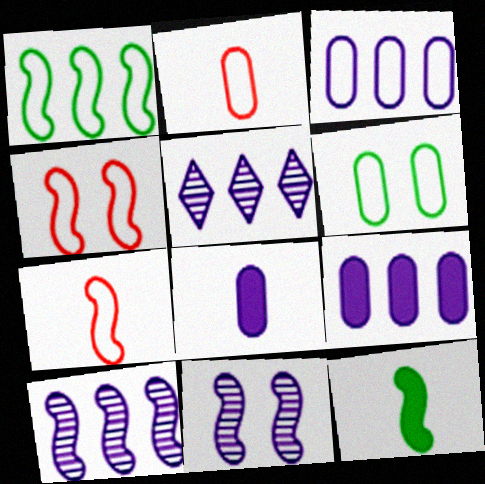[[2, 3, 6], 
[4, 10, 12]]